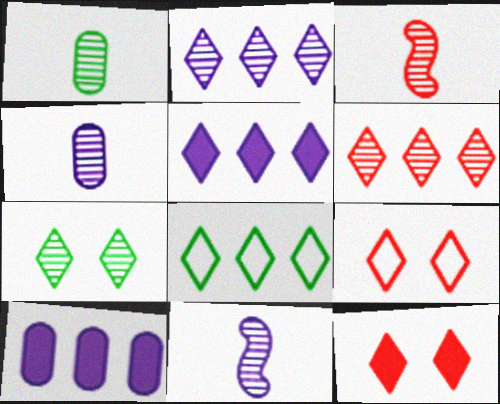[[5, 6, 8]]